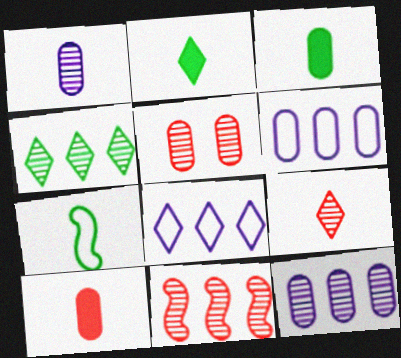[[3, 5, 6], 
[4, 11, 12], 
[5, 9, 11]]